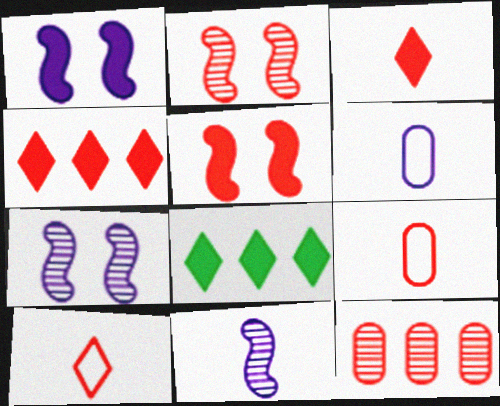[[2, 4, 9], 
[2, 6, 8], 
[5, 10, 12], 
[7, 8, 9]]